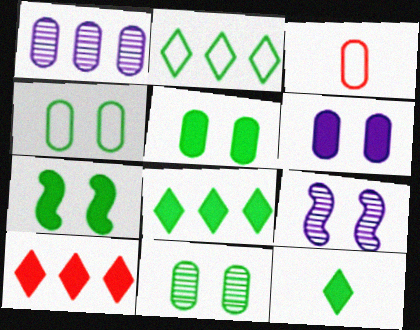[[1, 3, 5], 
[3, 8, 9], 
[4, 5, 11]]